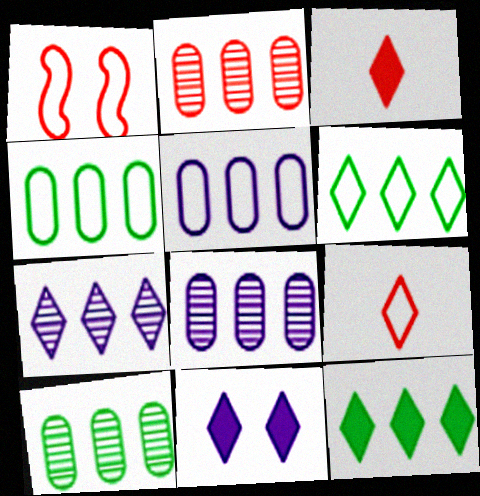[[1, 2, 3], 
[2, 8, 10], 
[3, 11, 12]]